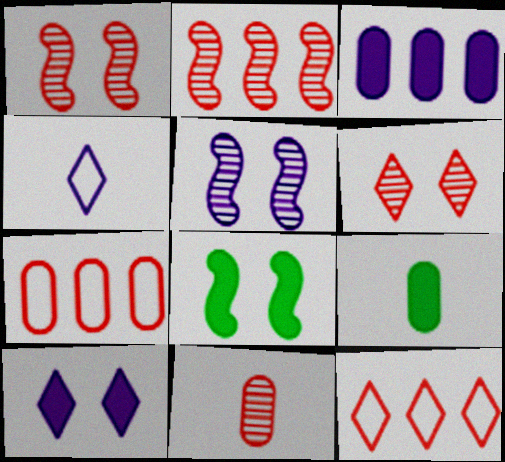[[2, 6, 11], 
[3, 4, 5], 
[5, 9, 12]]